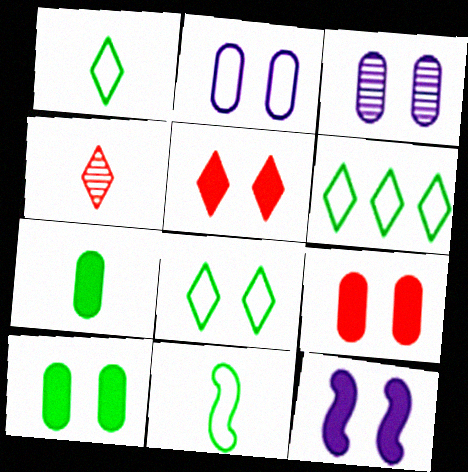[[1, 6, 8], 
[5, 10, 12]]